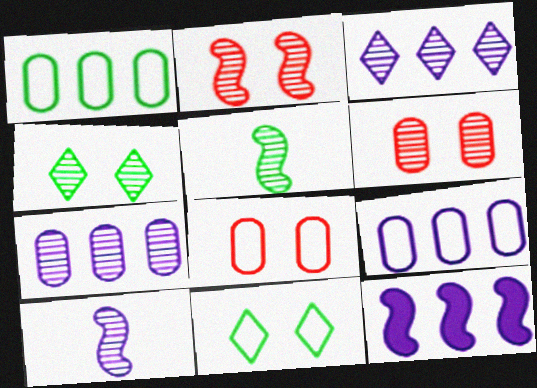[[3, 5, 6], 
[3, 9, 12]]